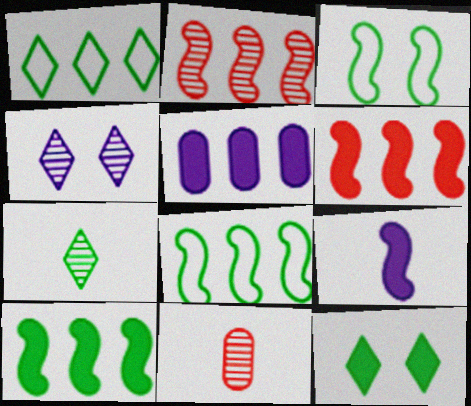[[1, 2, 5], 
[1, 7, 12], 
[2, 3, 9]]